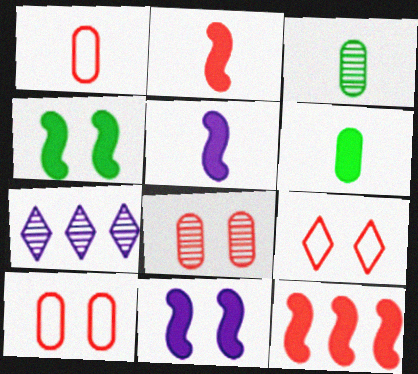[[1, 4, 7], 
[4, 5, 12]]